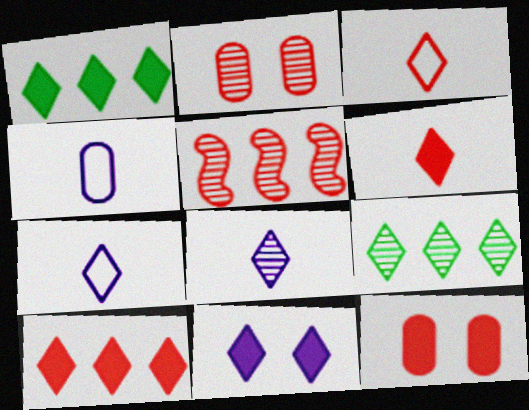[[1, 6, 11], 
[3, 5, 12], 
[3, 9, 11]]